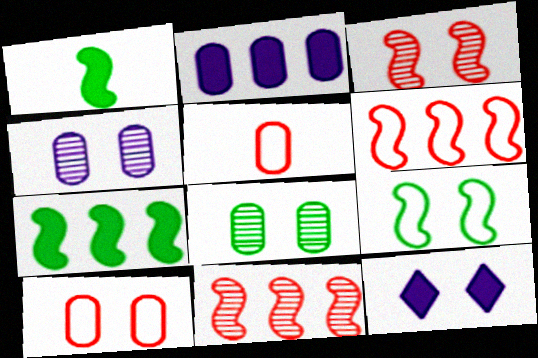[[2, 5, 8]]